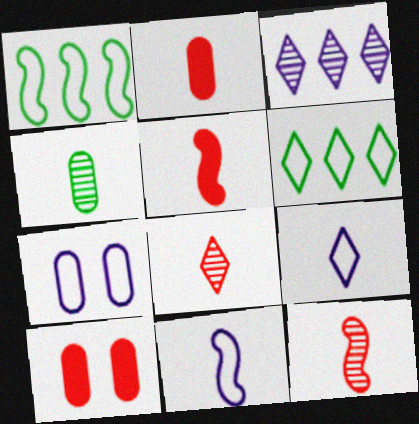[[4, 5, 9]]